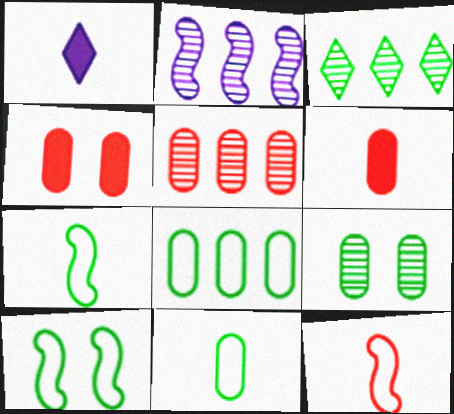[[1, 5, 10], 
[2, 3, 5]]